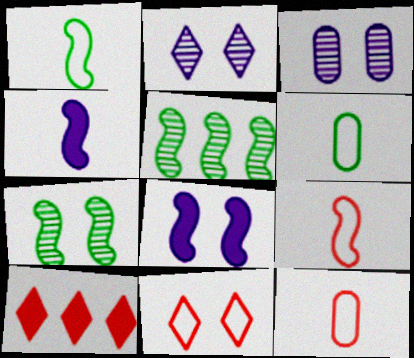[[1, 3, 10], 
[5, 8, 9]]